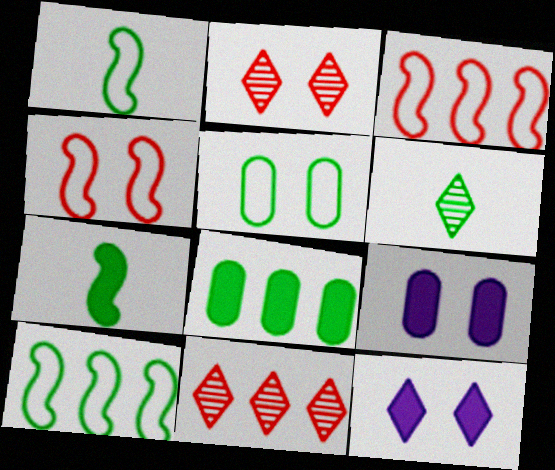[[1, 9, 11], 
[3, 6, 9]]